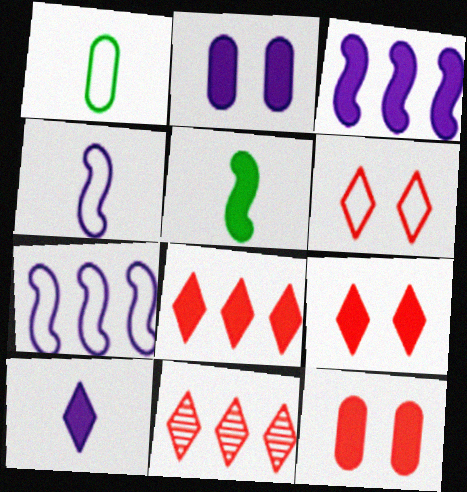[[1, 6, 7], 
[2, 3, 10], 
[2, 5, 8]]